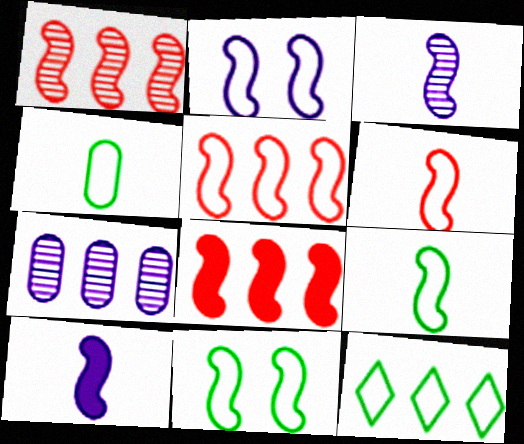[[1, 5, 8], 
[1, 10, 11], 
[2, 5, 9], 
[3, 8, 11], 
[4, 11, 12], 
[7, 8, 12]]